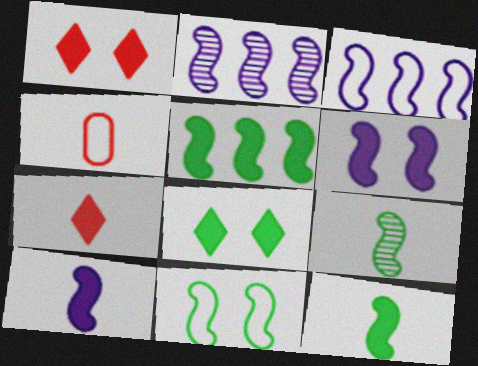[[2, 4, 8], 
[5, 9, 11]]